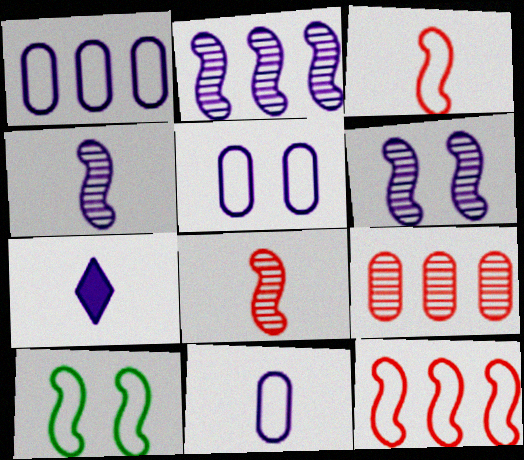[[1, 5, 11], 
[1, 6, 7], 
[2, 4, 6], 
[2, 5, 7], 
[4, 7, 11], 
[7, 9, 10]]